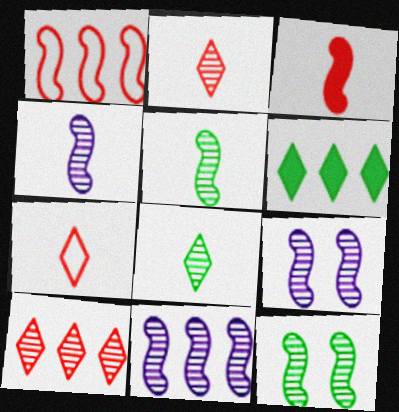[[4, 9, 11]]